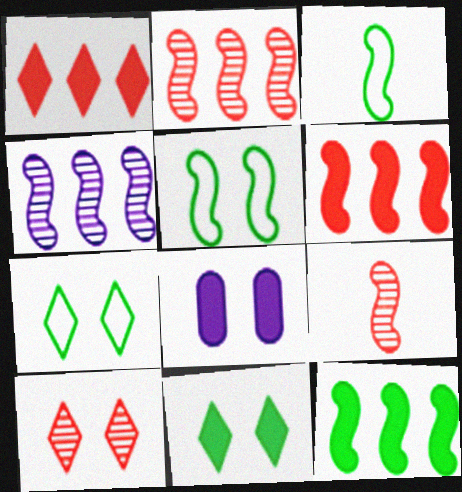[[5, 8, 10]]